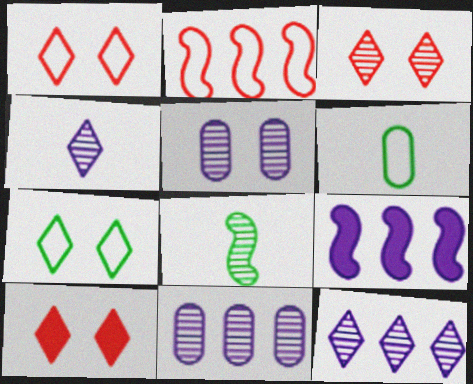[[1, 3, 10], 
[3, 6, 9], 
[3, 8, 11]]